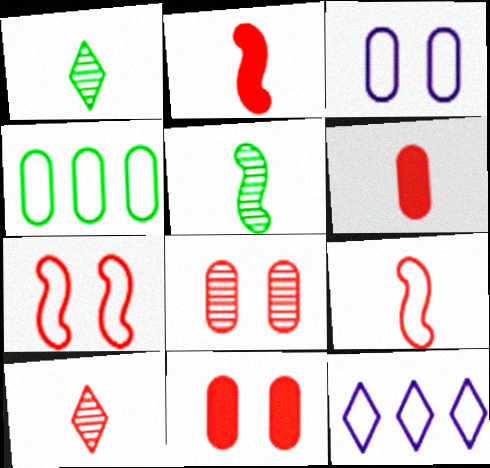[[5, 11, 12], 
[6, 9, 10]]